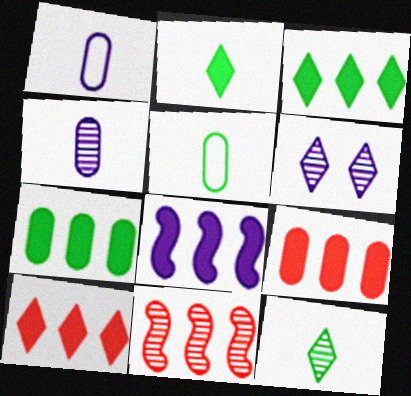[[1, 6, 8], 
[3, 8, 9], 
[7, 8, 10]]